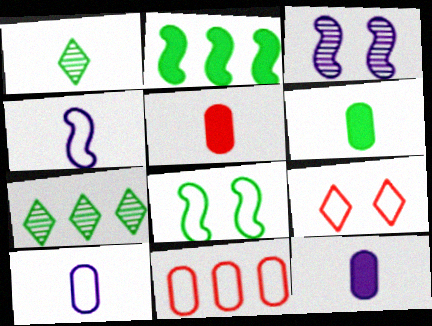[[1, 4, 5], 
[5, 6, 12], 
[6, 7, 8]]